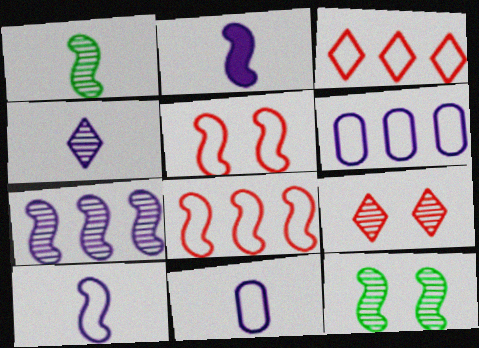[[2, 4, 11], 
[2, 8, 12]]